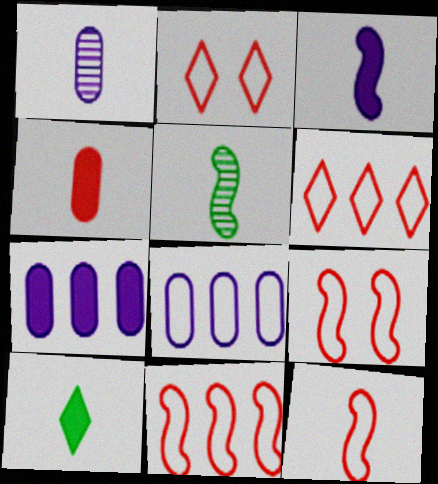[[1, 10, 12], 
[2, 5, 7], 
[3, 4, 10], 
[3, 5, 12], 
[9, 11, 12]]